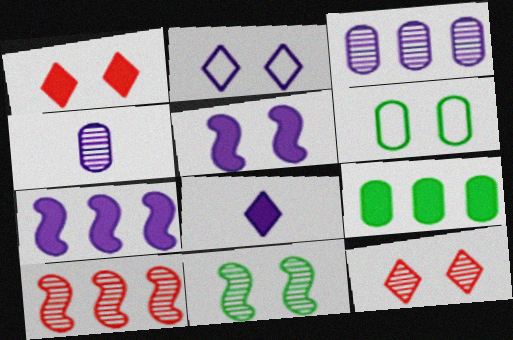[[2, 4, 7], 
[5, 6, 12], 
[6, 8, 10]]